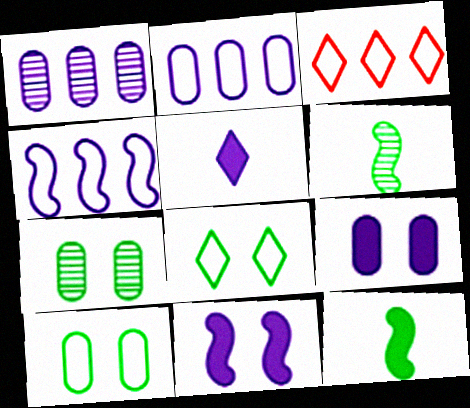[[3, 6, 9]]